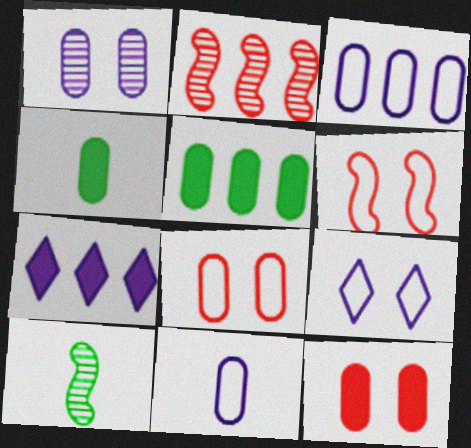[[2, 4, 9], 
[7, 8, 10]]